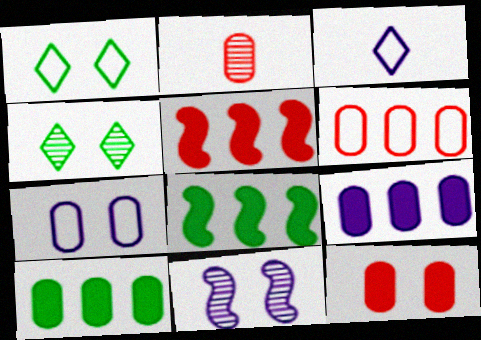[[1, 11, 12], 
[2, 6, 12], 
[2, 7, 10], 
[3, 9, 11]]